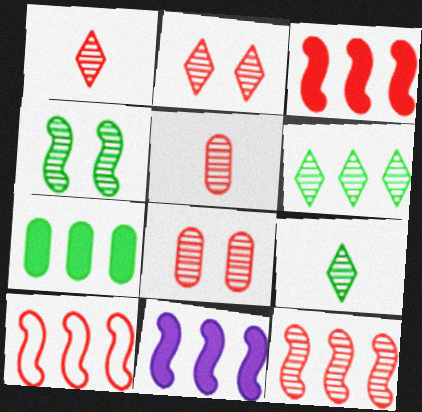[[1, 8, 12], 
[2, 5, 12], 
[3, 10, 12]]